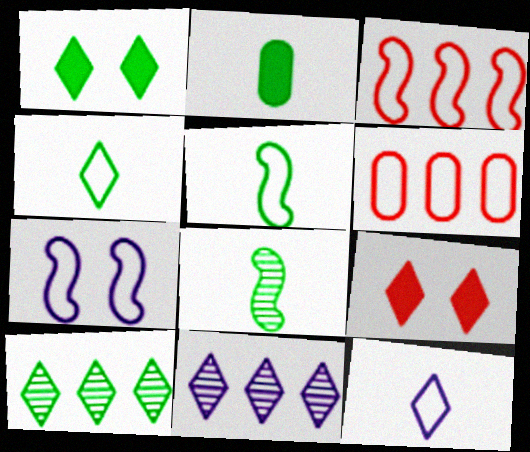[[1, 4, 10], 
[2, 4, 8], 
[3, 5, 7], 
[4, 6, 7], 
[4, 9, 11], 
[9, 10, 12]]